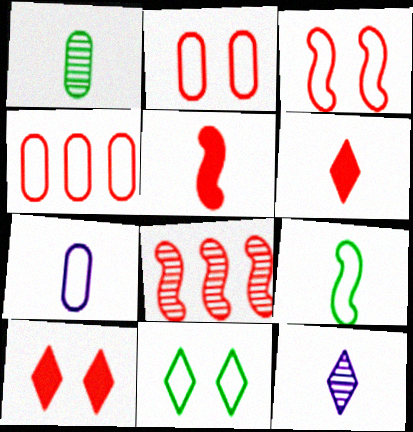[[2, 6, 8], 
[3, 5, 8]]